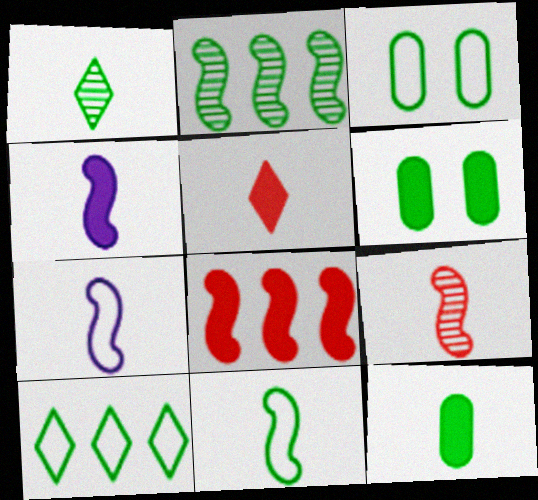[[1, 11, 12], 
[3, 10, 11], 
[4, 5, 12], 
[4, 9, 11]]